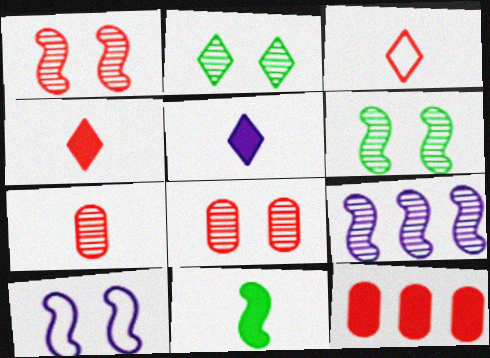[[1, 3, 12], 
[2, 7, 9]]